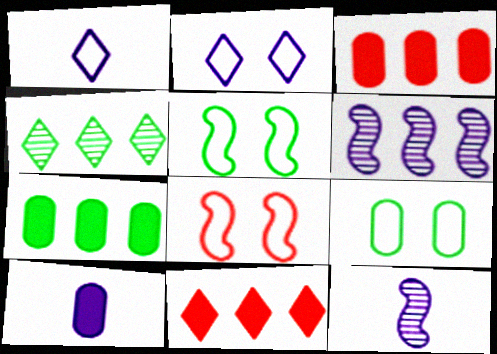[[1, 10, 12], 
[2, 6, 10], 
[2, 8, 9], 
[4, 8, 10], 
[9, 11, 12]]